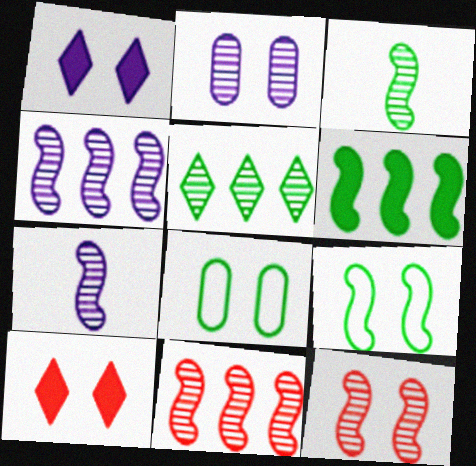[[1, 8, 12], 
[2, 9, 10], 
[3, 4, 12], 
[3, 6, 9]]